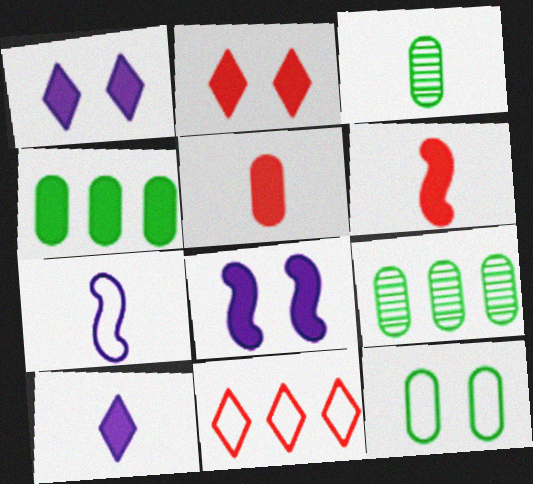[[1, 4, 6], 
[2, 7, 9], 
[3, 4, 12], 
[3, 8, 11], 
[7, 11, 12]]